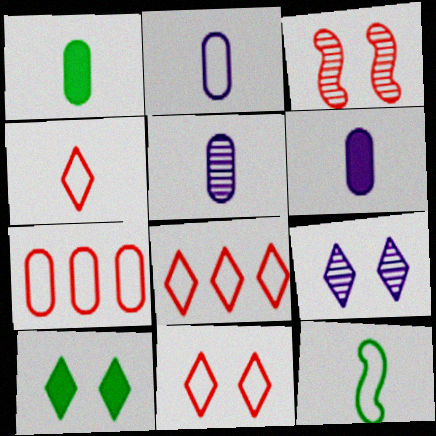[[2, 4, 12], 
[2, 5, 6], 
[4, 8, 11], 
[9, 10, 11]]